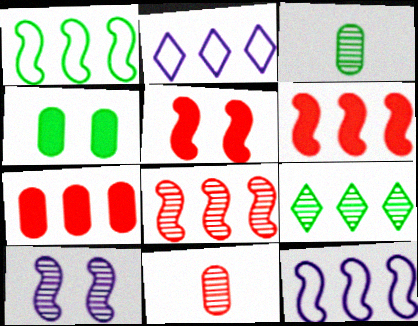[[2, 3, 5], 
[7, 9, 12], 
[9, 10, 11]]